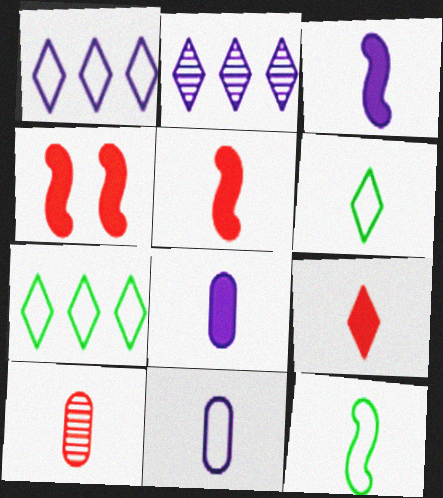[[3, 6, 10]]